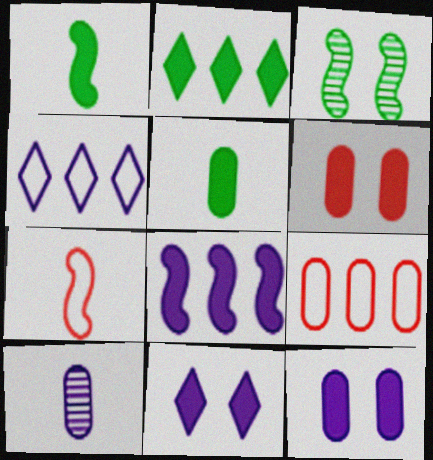[[3, 7, 8]]